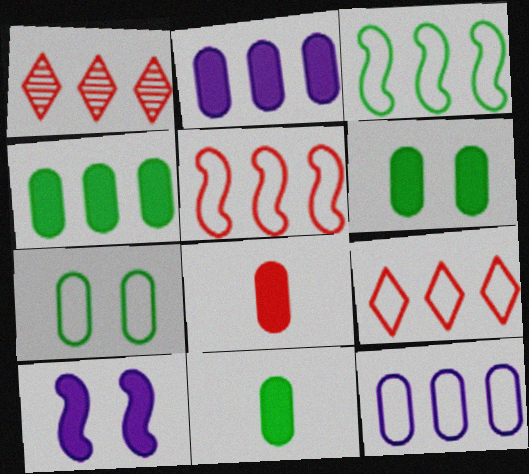[[1, 2, 3], 
[2, 6, 8], 
[3, 9, 12], 
[4, 6, 11]]